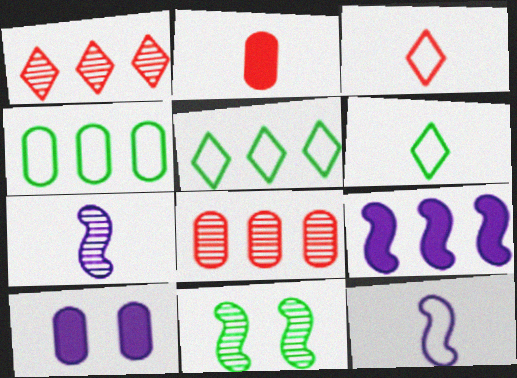[[1, 4, 9], 
[2, 6, 7], 
[5, 8, 9]]